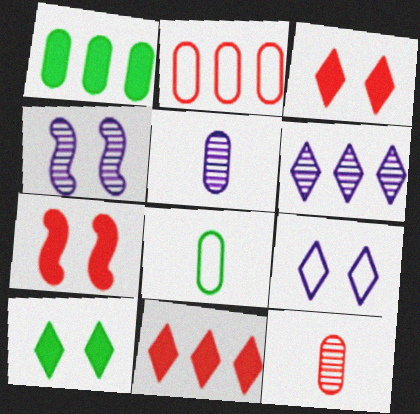[[4, 5, 6], 
[4, 8, 11], 
[6, 7, 8]]